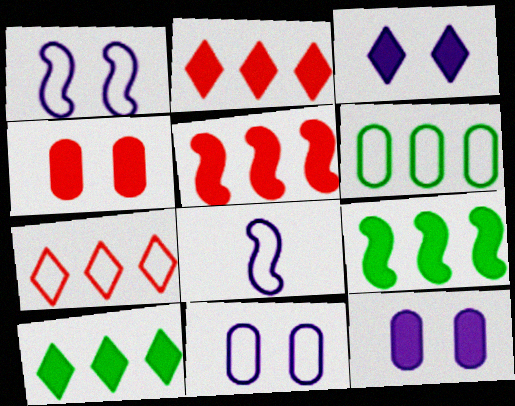[]